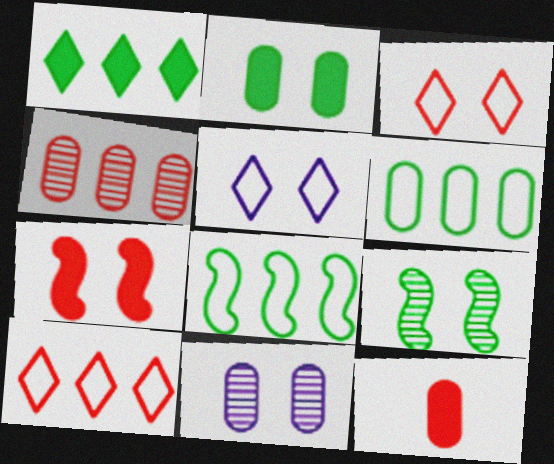[[6, 11, 12]]